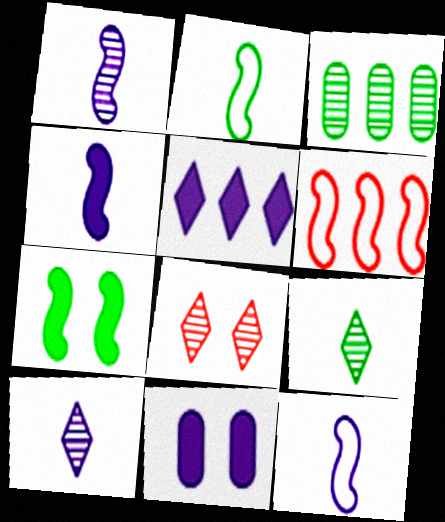[[1, 3, 8], 
[1, 4, 12], 
[1, 6, 7], 
[3, 5, 6], 
[4, 5, 11], 
[6, 9, 11]]